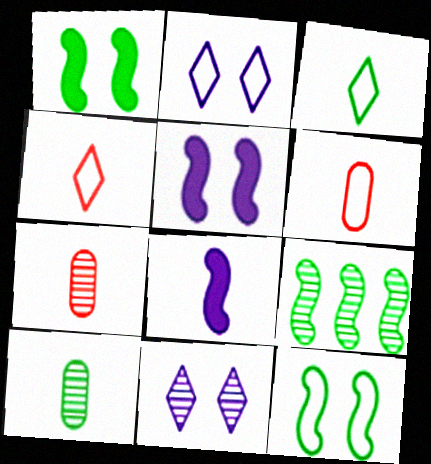[[3, 7, 8], 
[4, 8, 10], 
[7, 9, 11]]